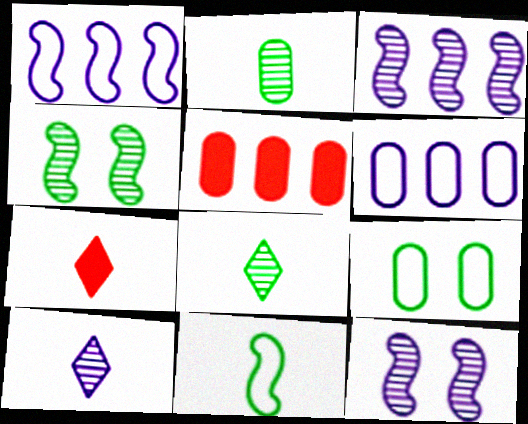[[3, 7, 9], 
[4, 6, 7]]